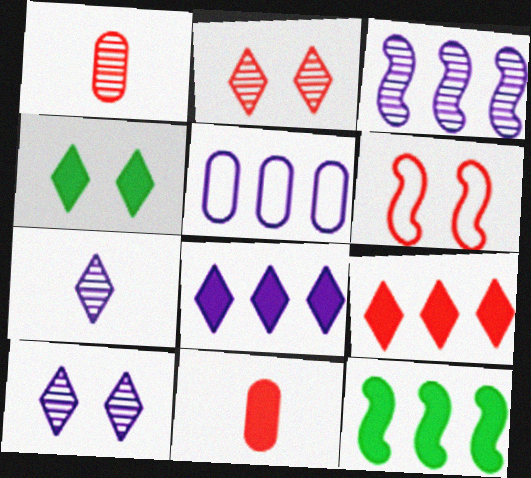[[1, 6, 9], 
[3, 5, 8]]